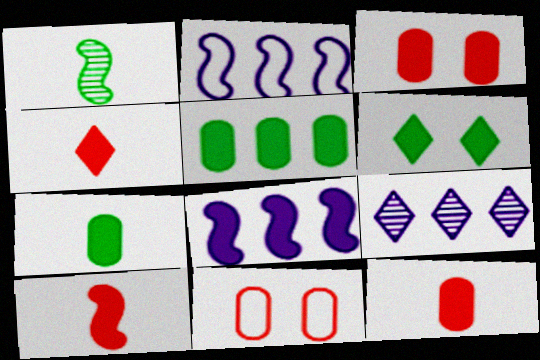[[4, 10, 12], 
[6, 8, 12]]